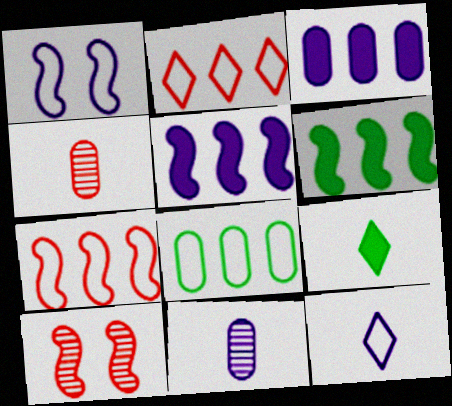[]